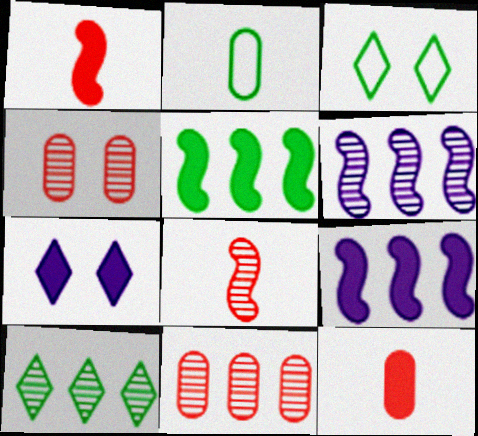[[3, 6, 12], 
[5, 7, 12], 
[6, 10, 11]]